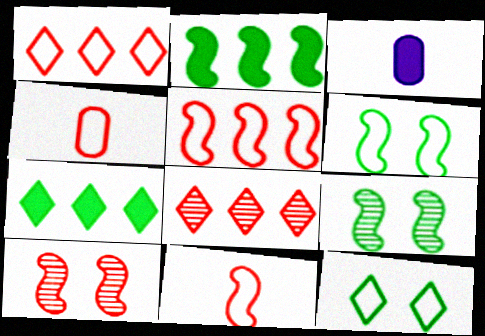[[1, 3, 9], 
[3, 6, 8]]